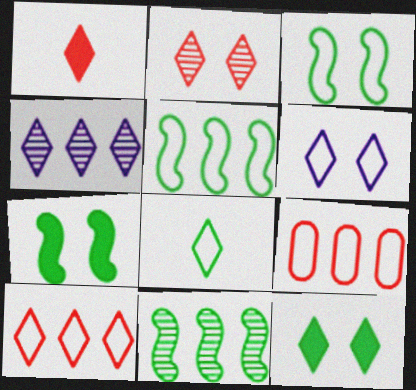[[1, 2, 10], 
[2, 6, 12], 
[6, 8, 10]]